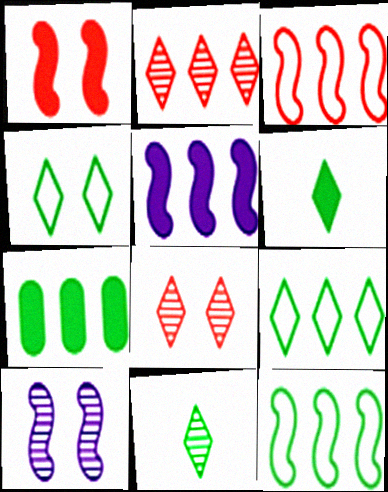[]